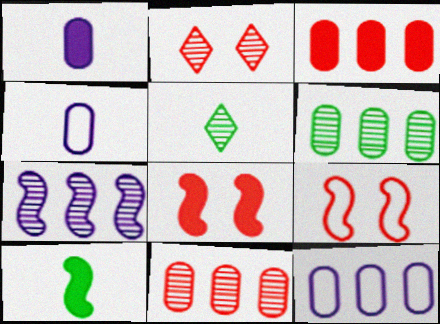[[2, 10, 12], 
[3, 6, 12], 
[5, 8, 12], 
[7, 9, 10]]